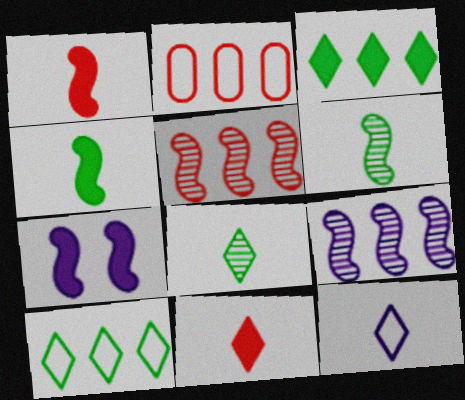[[2, 3, 9], 
[2, 7, 8], 
[8, 11, 12]]